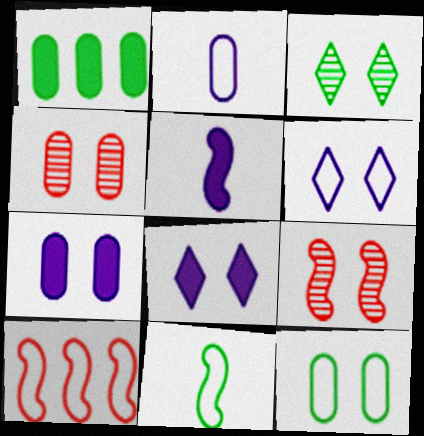[[1, 2, 4], 
[1, 3, 11], 
[4, 7, 12], 
[8, 9, 12]]